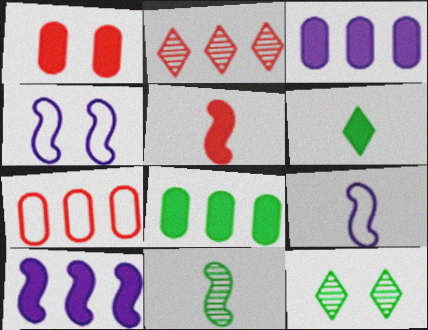[[1, 4, 12], 
[1, 6, 10], 
[5, 9, 11]]